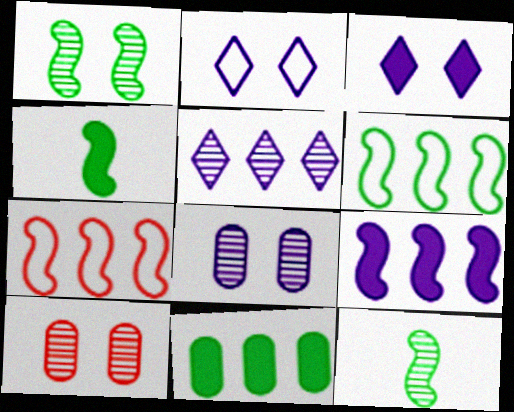[[1, 4, 6], 
[5, 7, 11], 
[5, 10, 12]]